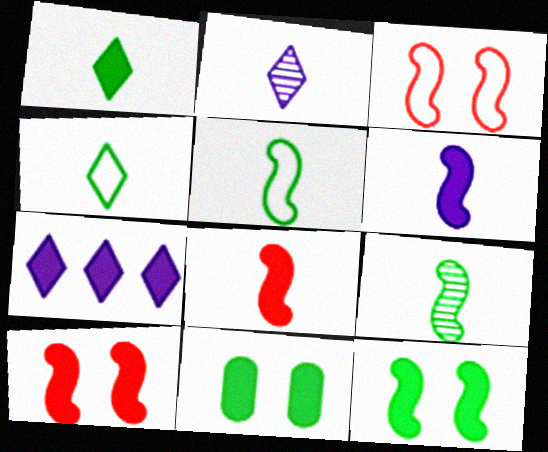[[7, 8, 11]]